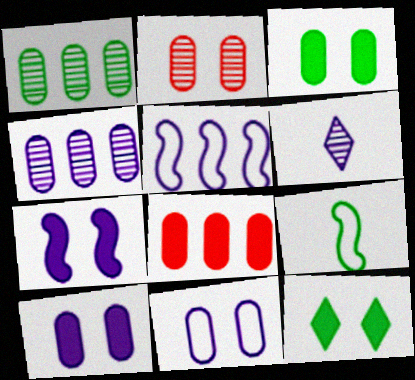[[1, 9, 12], 
[2, 3, 11], 
[5, 6, 10]]